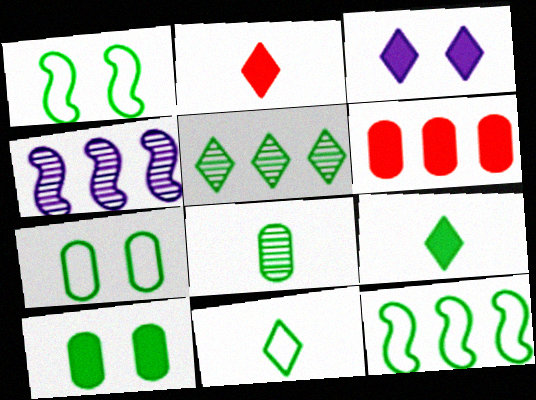[[2, 4, 7], 
[7, 11, 12]]